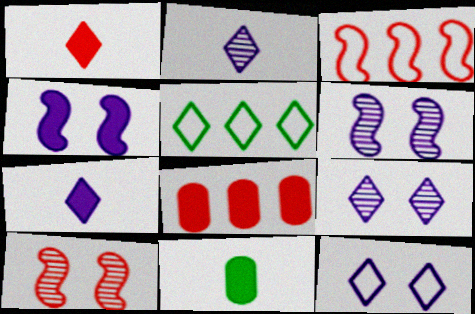[[1, 5, 9], 
[3, 9, 11]]